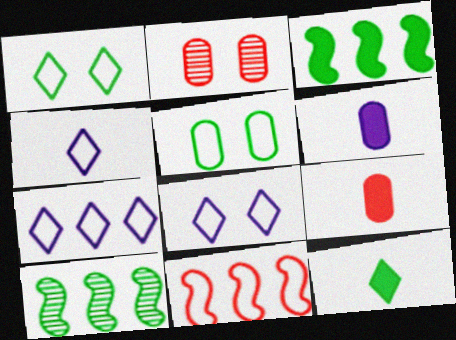[[2, 3, 4], 
[4, 5, 11], 
[4, 7, 8], 
[5, 10, 12], 
[8, 9, 10]]